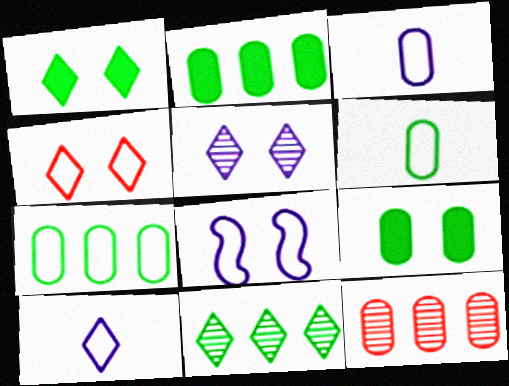[[1, 4, 5], 
[3, 9, 12]]